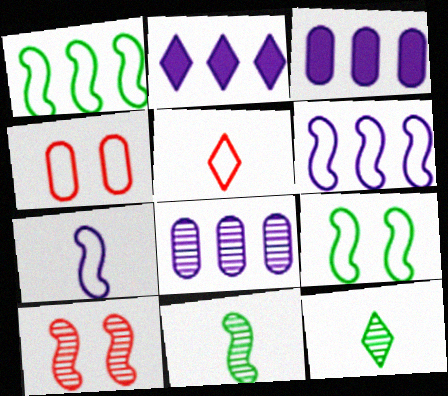[[2, 4, 11], 
[2, 6, 8], 
[8, 10, 12]]